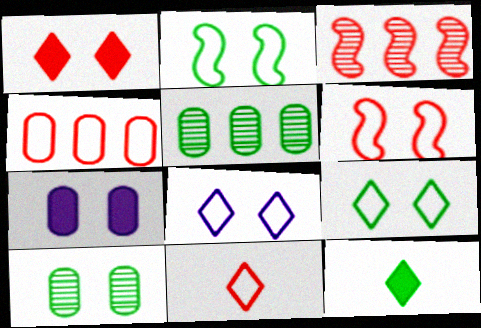[[2, 5, 12], 
[4, 6, 11]]